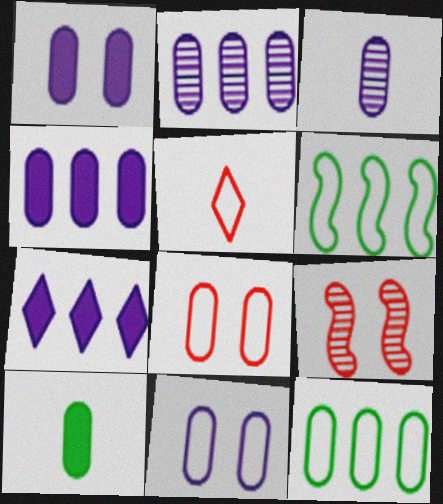[[2, 8, 10], 
[3, 4, 11], 
[5, 6, 11]]